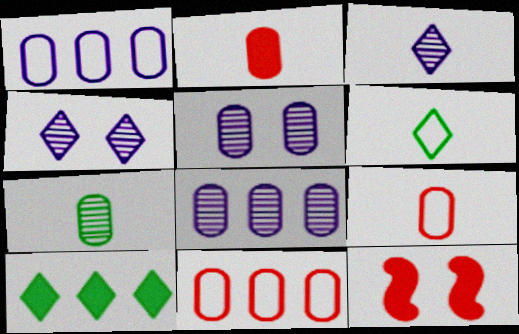[[6, 8, 12]]